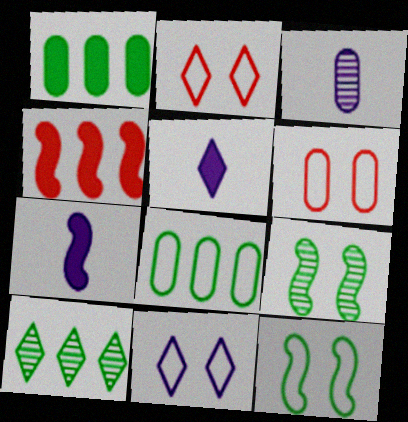[[1, 3, 6], 
[2, 5, 10], 
[6, 7, 10], 
[6, 11, 12]]